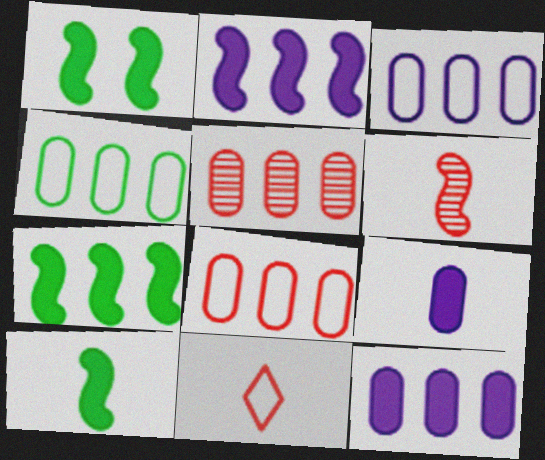[[1, 7, 10], 
[3, 4, 8], 
[4, 5, 12]]